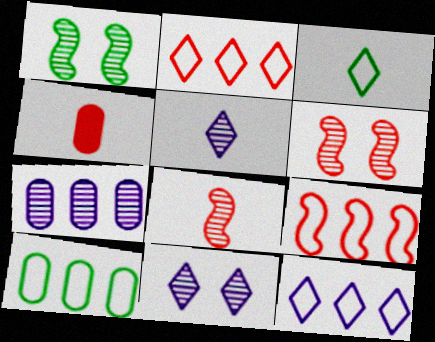[[1, 4, 12], 
[2, 4, 6], 
[9, 10, 12]]